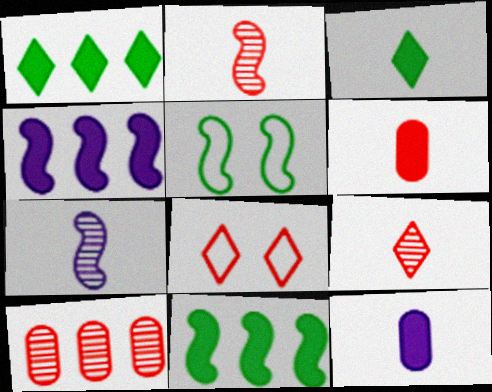[[2, 4, 5]]